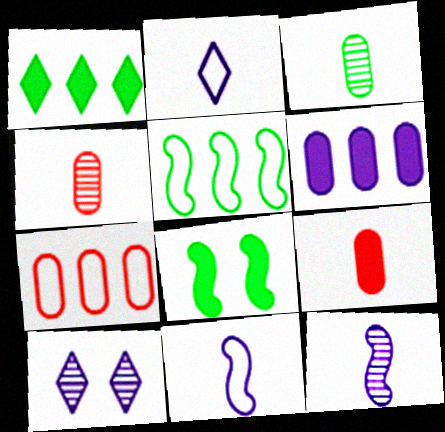[[5, 9, 10], 
[6, 10, 11]]